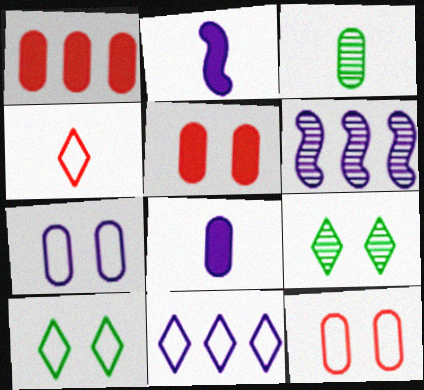[[1, 3, 7], 
[2, 3, 4], 
[4, 10, 11]]